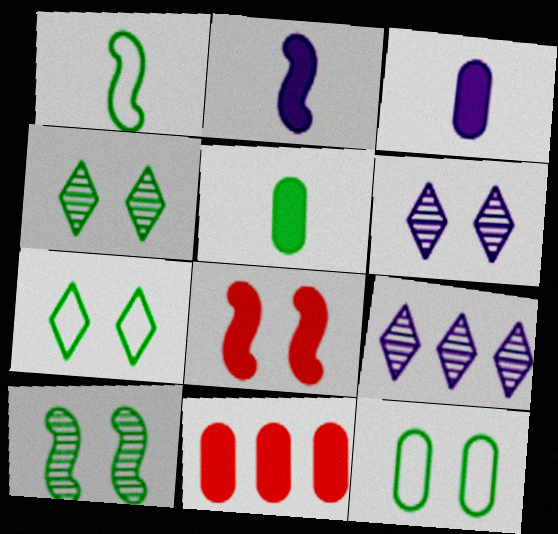[[1, 6, 11], 
[6, 8, 12]]